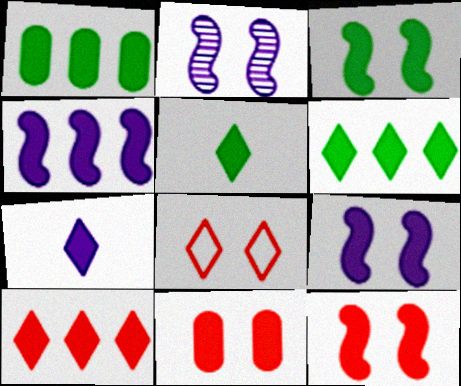[[1, 3, 5], 
[1, 4, 10], 
[1, 7, 12], 
[3, 9, 12], 
[4, 5, 11]]